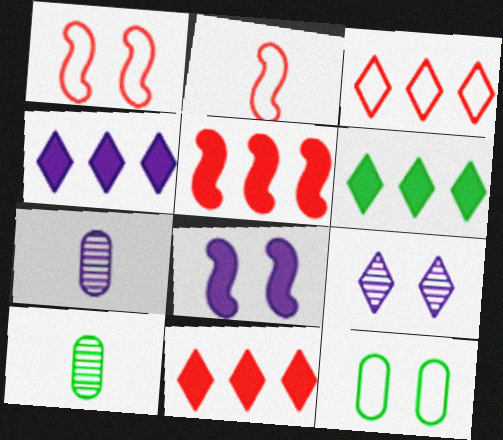[[1, 4, 10], 
[1, 6, 7], 
[3, 8, 10], 
[4, 6, 11]]